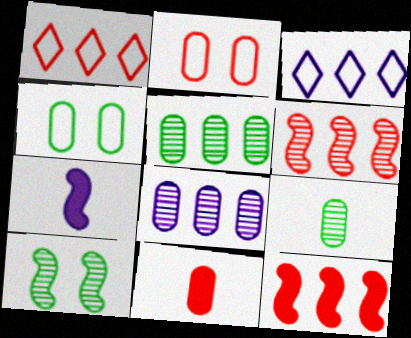[[3, 5, 12], 
[3, 10, 11], 
[4, 8, 11]]